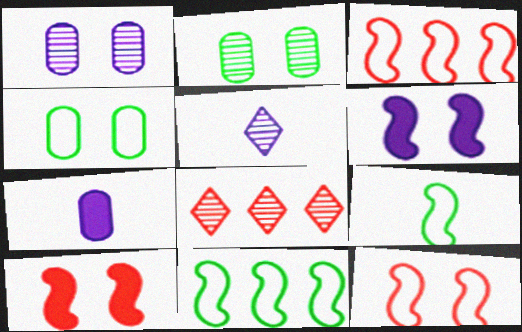[]